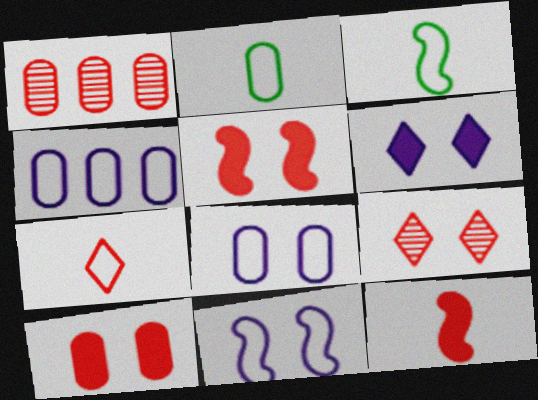[[1, 3, 6], 
[1, 5, 7]]